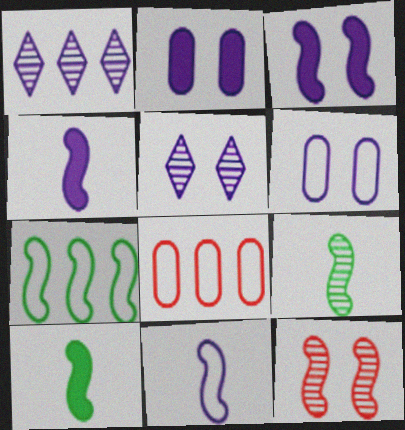[[1, 2, 11], 
[1, 4, 6], 
[3, 5, 6], 
[4, 7, 12], 
[5, 8, 10]]